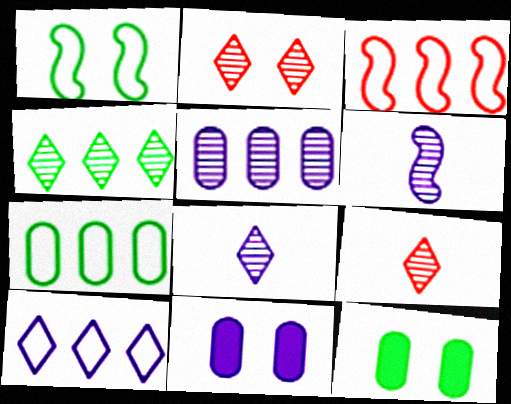[[1, 2, 11], 
[2, 4, 8], 
[3, 7, 10], 
[3, 8, 12], 
[6, 10, 11]]